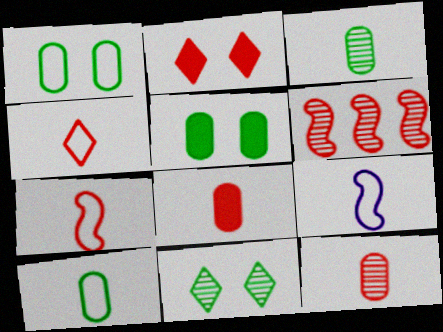[[4, 9, 10]]